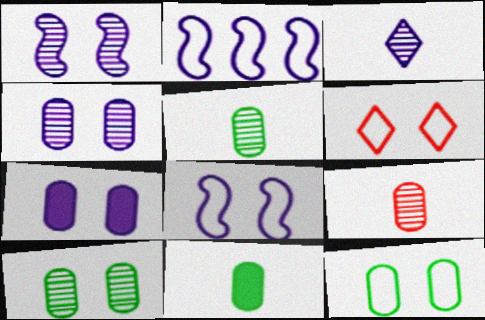[[2, 3, 7], 
[6, 8, 12]]